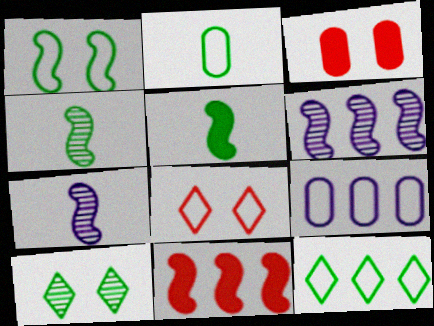[[1, 2, 12], 
[1, 7, 11], 
[3, 7, 12]]